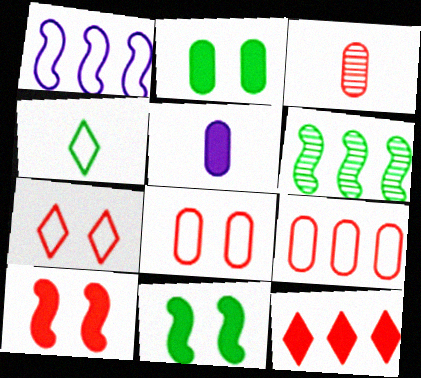[[1, 4, 8], 
[2, 4, 6], 
[5, 6, 7], 
[5, 11, 12]]